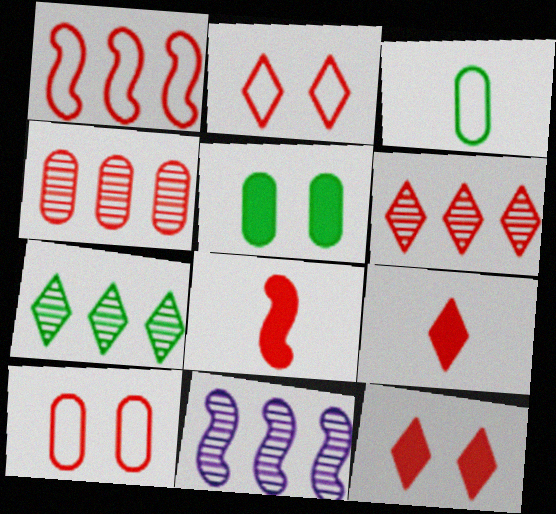[[2, 4, 8], 
[2, 6, 9], 
[3, 11, 12], 
[4, 7, 11], 
[6, 8, 10]]